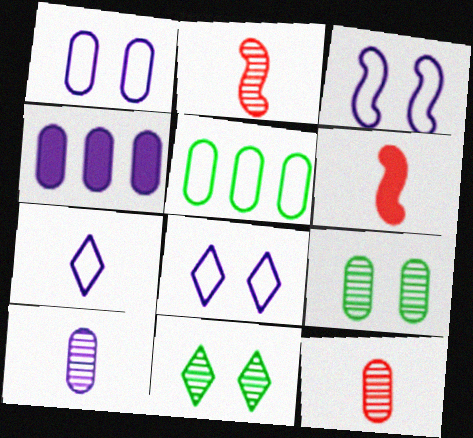[[1, 3, 8], 
[1, 4, 10]]